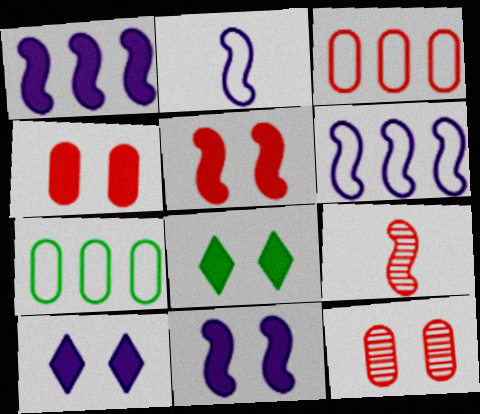[[4, 8, 11], 
[7, 9, 10]]